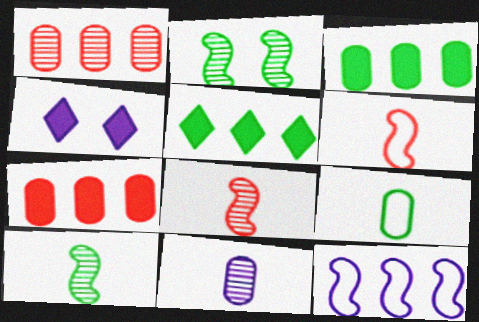[[1, 5, 12], 
[2, 5, 9], 
[4, 11, 12]]